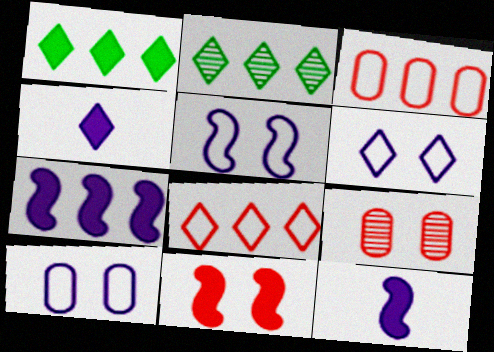[[2, 3, 7], 
[5, 6, 10]]